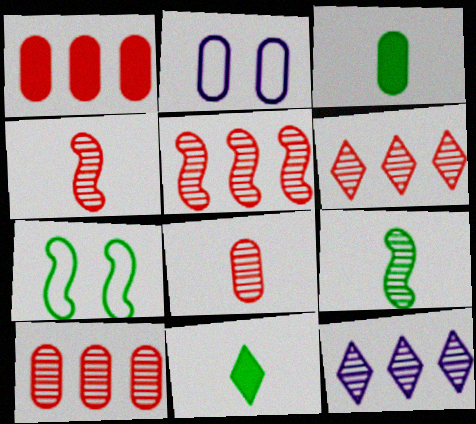[[2, 3, 10], 
[2, 5, 11], 
[5, 6, 10]]